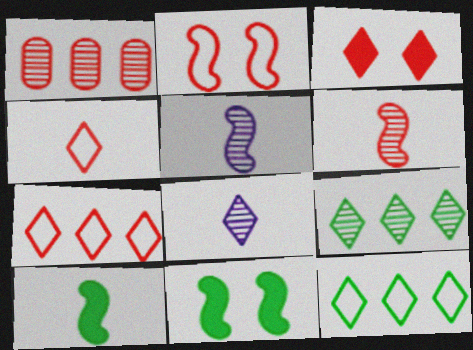[[3, 8, 12]]